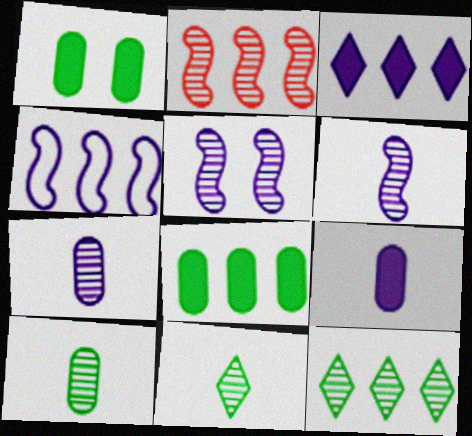[]